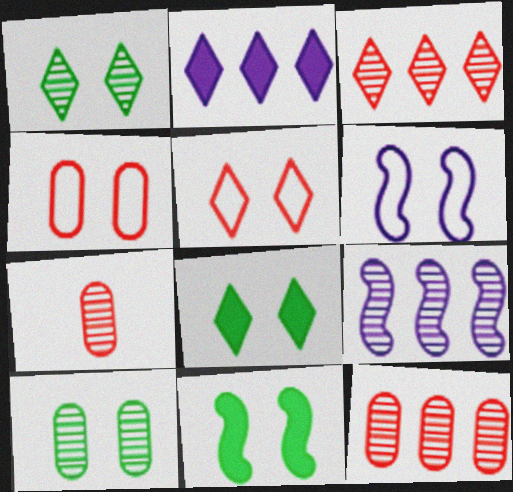[[1, 7, 9]]